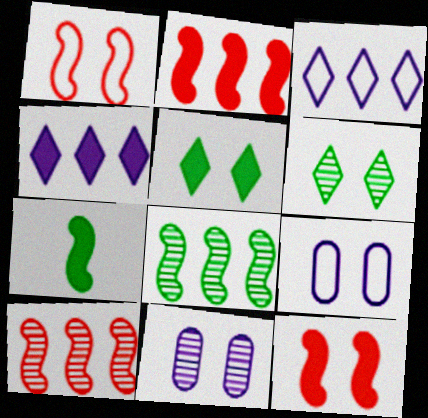[[1, 5, 11], 
[6, 9, 12]]